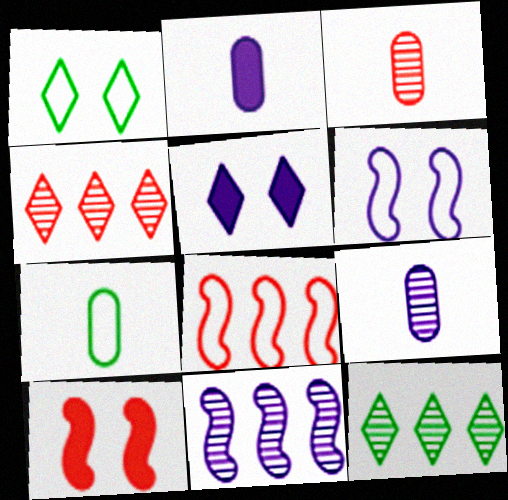[[2, 3, 7]]